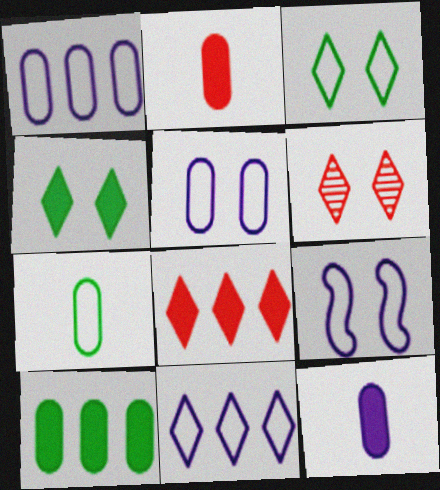[]